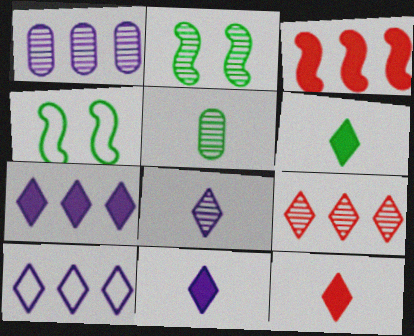[[1, 4, 12], 
[6, 11, 12]]